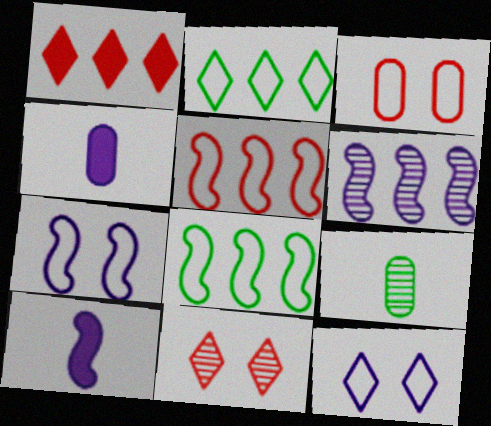[[1, 7, 9], 
[4, 6, 12], 
[4, 8, 11], 
[6, 7, 10], 
[6, 9, 11]]